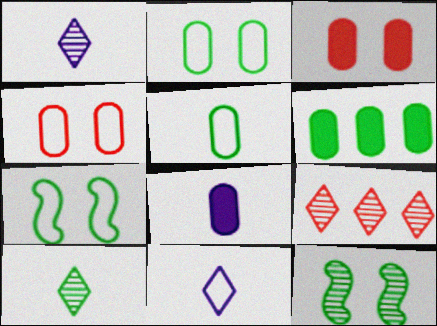[[3, 6, 8], 
[6, 7, 10], 
[7, 8, 9]]